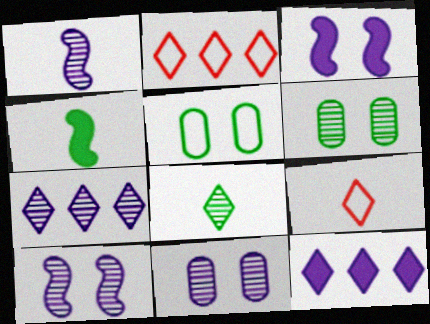[[1, 7, 11], 
[2, 4, 11]]